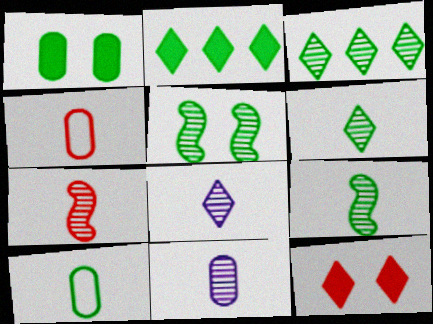[[2, 5, 10], 
[6, 7, 11]]